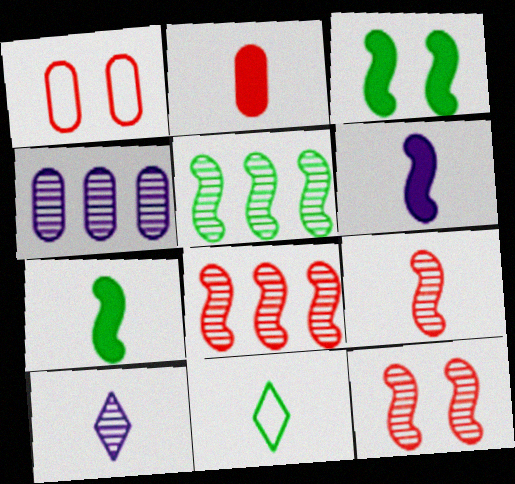[[8, 9, 12]]